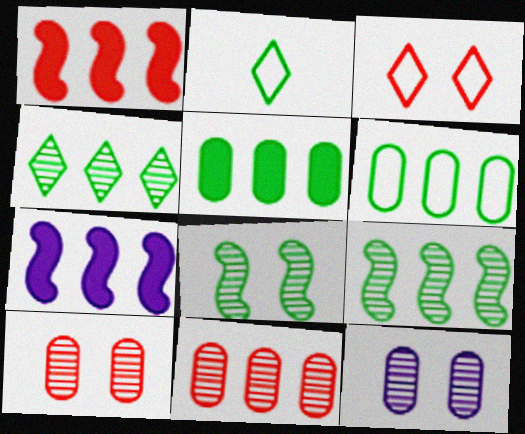[[1, 2, 12], 
[2, 5, 8], 
[2, 7, 10]]